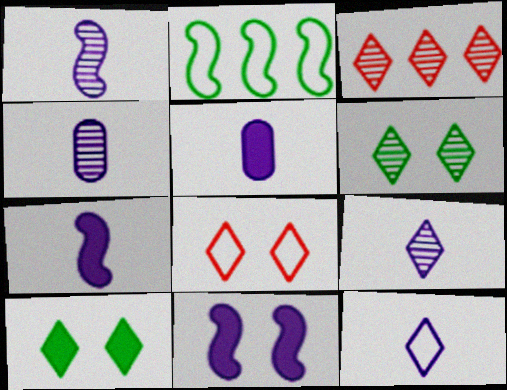[[1, 4, 9], 
[1, 5, 12], 
[3, 6, 9], 
[3, 10, 12], 
[4, 7, 12]]